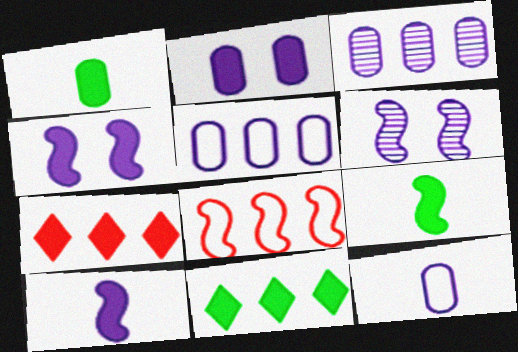[[1, 4, 7], 
[2, 3, 12], 
[2, 7, 9], 
[3, 8, 11], 
[6, 8, 9]]